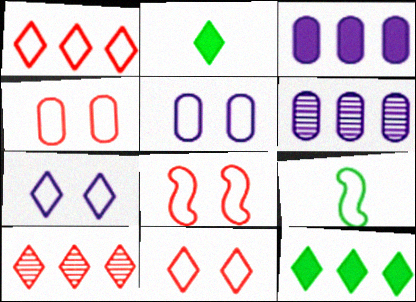[[1, 5, 9], 
[2, 6, 8], 
[2, 7, 10], 
[4, 8, 11]]